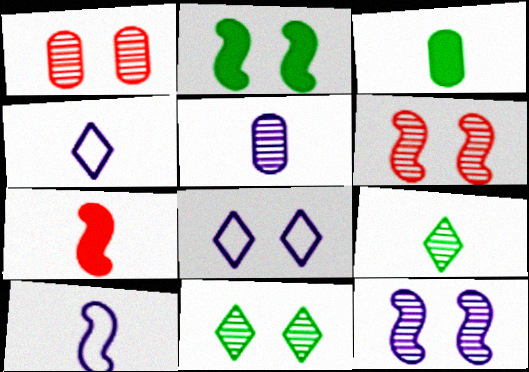[[1, 2, 8], 
[1, 11, 12]]